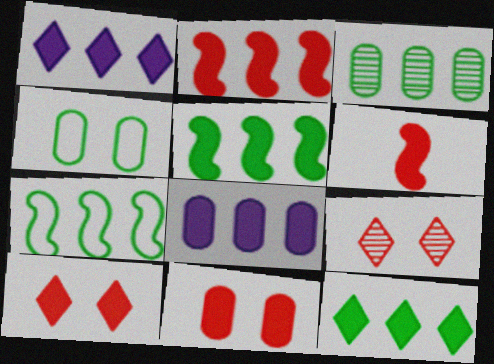[[2, 8, 12], 
[3, 7, 12]]